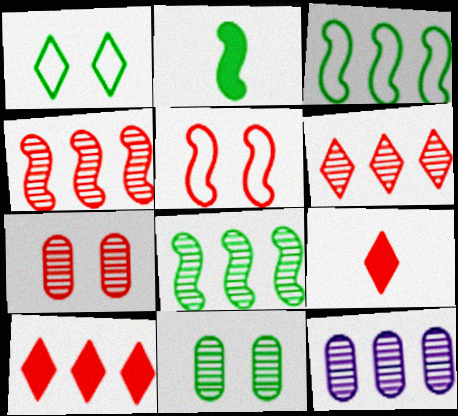[[3, 10, 12], 
[6, 8, 12]]